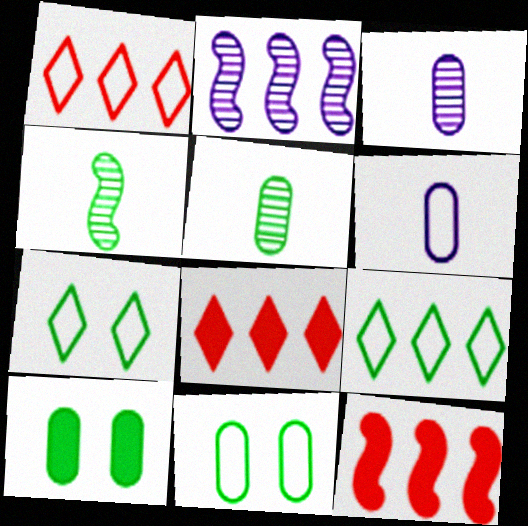[[3, 7, 12], 
[4, 9, 10]]